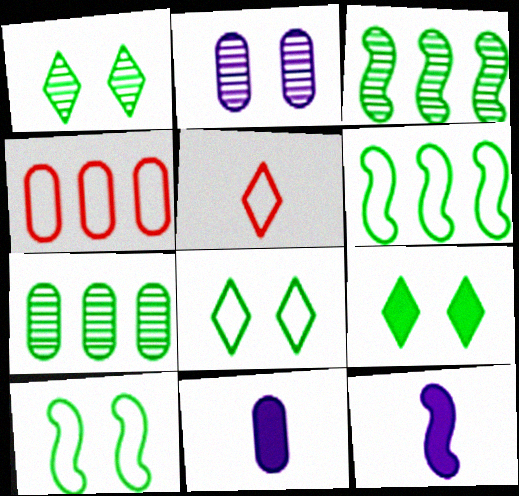[[1, 4, 12], 
[1, 8, 9]]